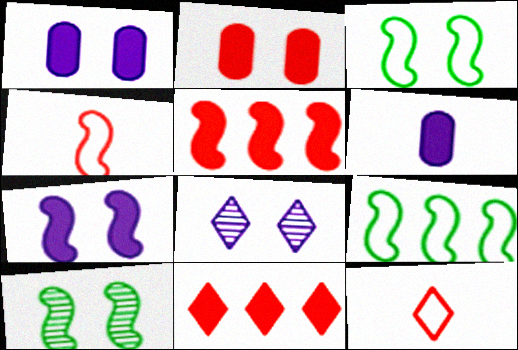[[2, 3, 8]]